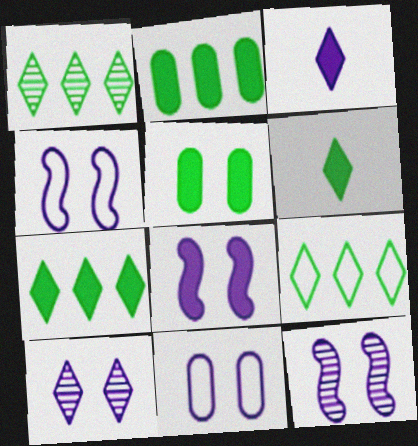[[1, 7, 9], 
[4, 8, 12], 
[8, 10, 11]]